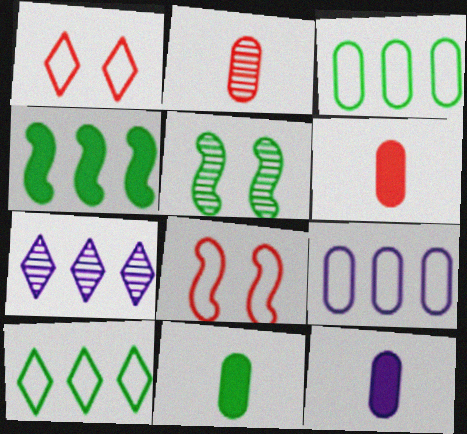[[2, 5, 7], 
[5, 10, 11], 
[6, 11, 12], 
[7, 8, 11]]